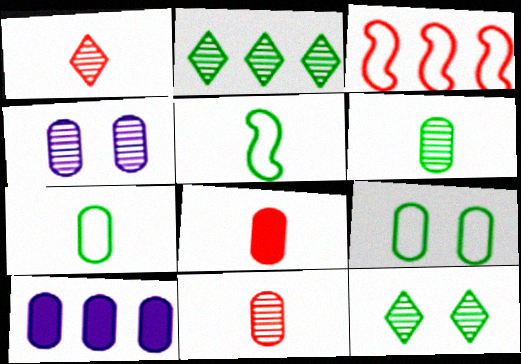[[2, 3, 10], 
[9, 10, 11]]